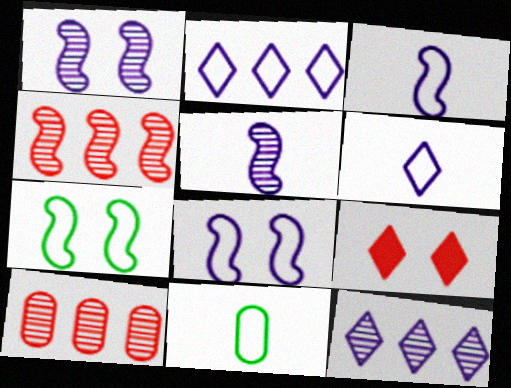[]